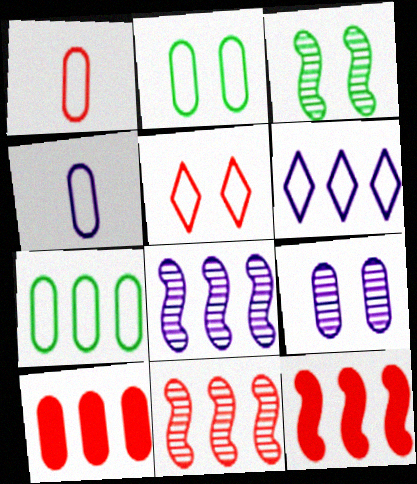[]